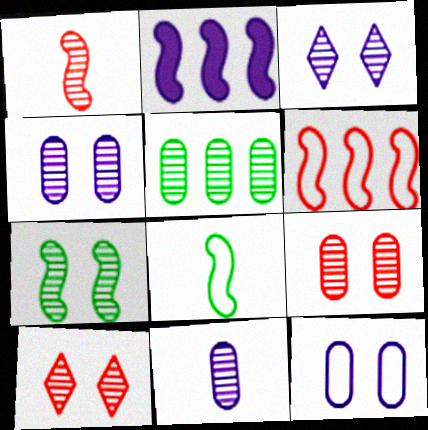[[1, 3, 5], 
[3, 7, 9], 
[4, 7, 10], 
[5, 9, 11]]